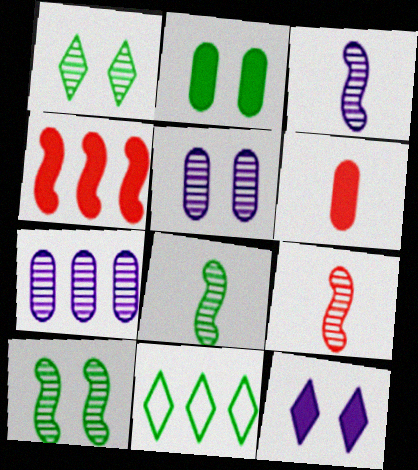[[1, 7, 9], 
[2, 8, 11], 
[3, 8, 9], 
[4, 7, 11]]